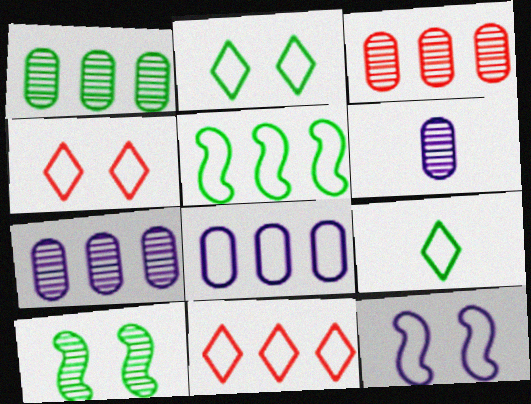[[1, 3, 7], 
[5, 8, 11]]